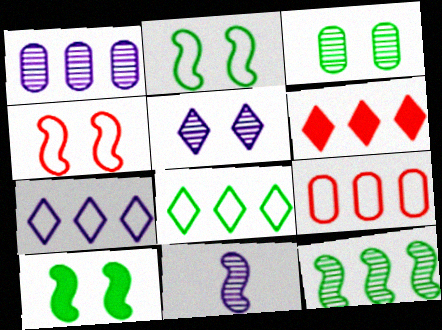[[1, 5, 11]]